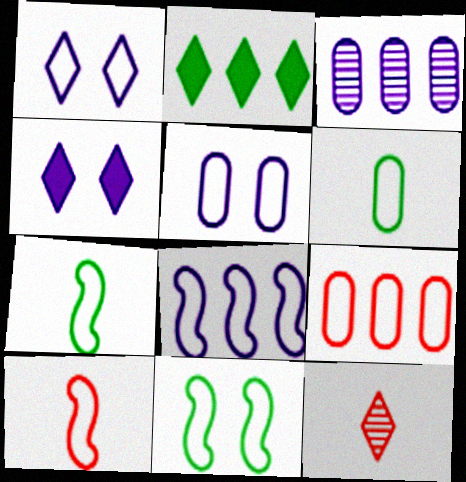[[1, 2, 12], 
[1, 7, 9], 
[5, 6, 9], 
[8, 10, 11]]